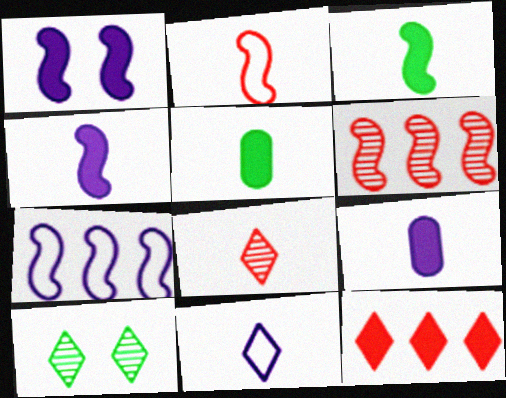[[1, 5, 12], 
[10, 11, 12]]